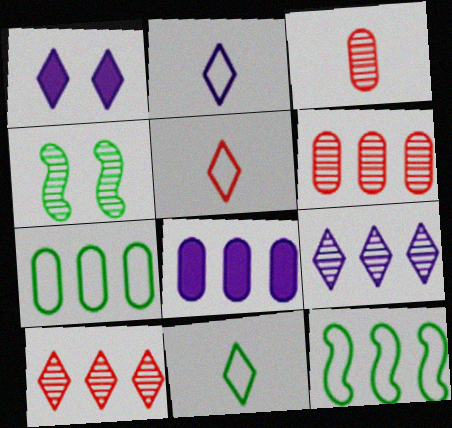[[1, 2, 9], 
[1, 3, 12], 
[1, 10, 11], 
[2, 5, 11], 
[3, 4, 9], 
[4, 5, 8], 
[6, 7, 8], 
[8, 10, 12]]